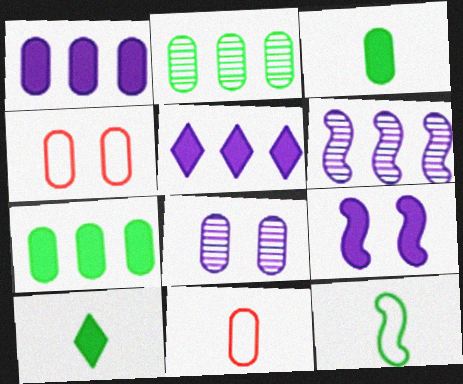[[4, 6, 10], 
[7, 8, 11]]